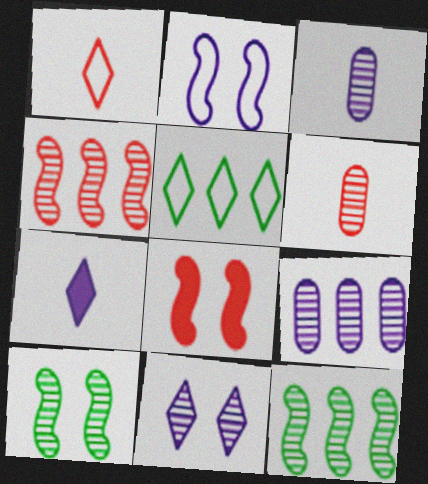[[2, 7, 9], 
[2, 8, 10], 
[3, 5, 8], 
[6, 11, 12]]